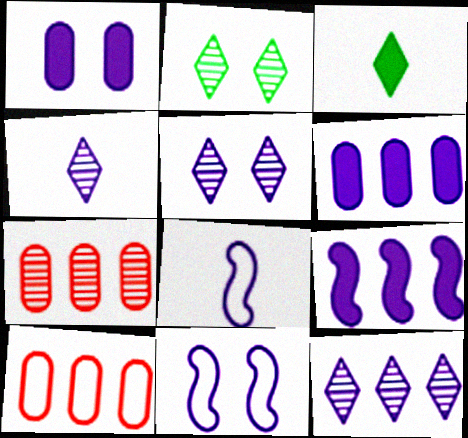[[1, 5, 11], 
[1, 8, 12], 
[3, 7, 11], 
[4, 5, 12], 
[4, 6, 11], 
[5, 6, 8]]